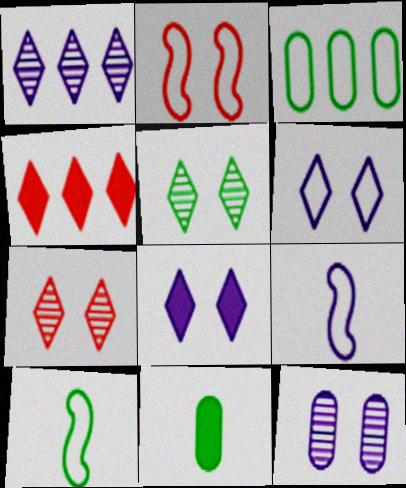[[1, 2, 11], 
[4, 10, 12]]